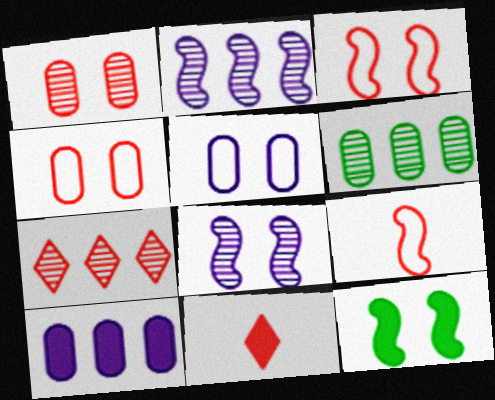[[2, 6, 7], 
[2, 9, 12], 
[3, 8, 12], 
[10, 11, 12]]